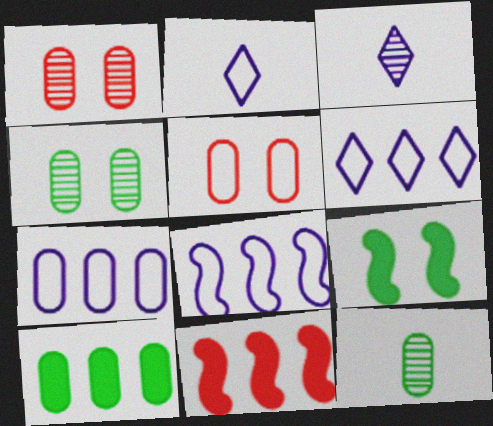[[2, 4, 11], 
[6, 7, 8]]